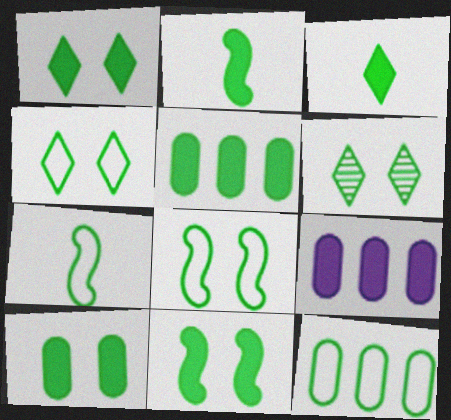[[1, 2, 5], 
[1, 4, 6], 
[1, 10, 11], 
[2, 6, 12], 
[3, 5, 11], 
[4, 7, 12], 
[5, 6, 7], 
[6, 8, 10]]